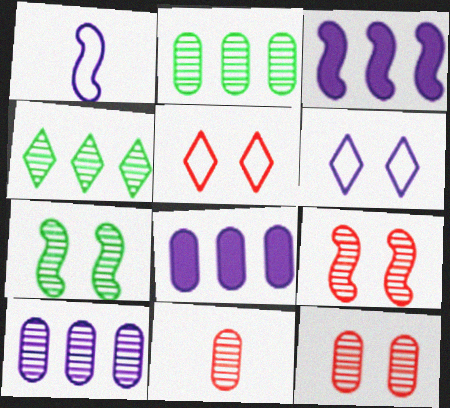[]